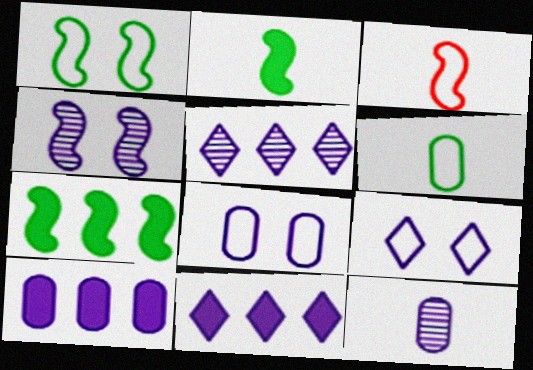[[3, 4, 7], 
[4, 5, 12], 
[8, 10, 12]]